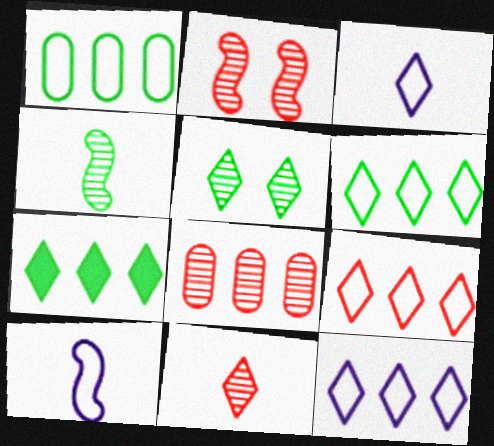[[2, 8, 11], 
[6, 9, 12]]